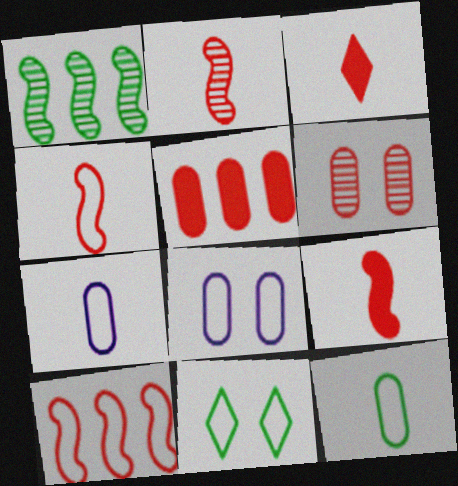[[1, 3, 8], 
[2, 4, 9], 
[3, 6, 10], 
[7, 10, 11]]